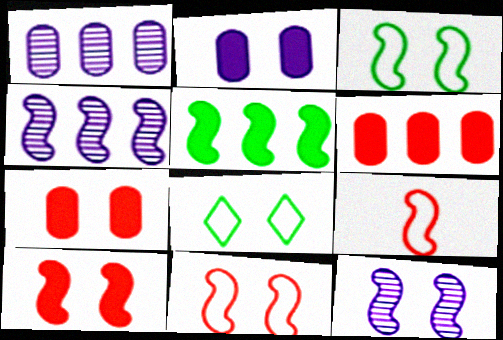[[3, 10, 12], 
[5, 9, 12], 
[7, 8, 12]]